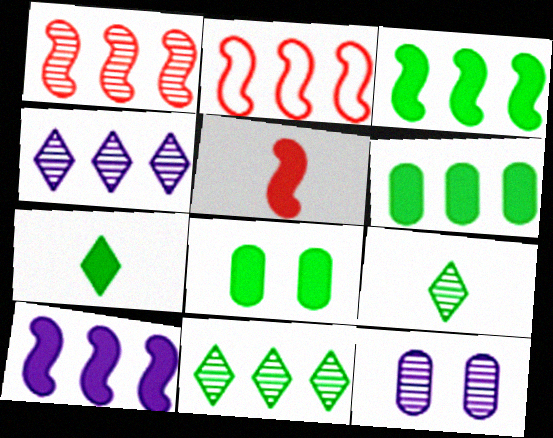[[1, 9, 12], 
[2, 4, 6], 
[2, 7, 12], 
[3, 7, 8]]